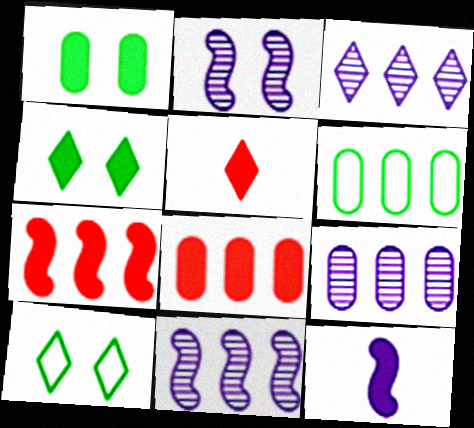[[2, 5, 6], 
[3, 5, 10], 
[3, 6, 7], 
[3, 9, 11], 
[4, 8, 12], 
[6, 8, 9]]